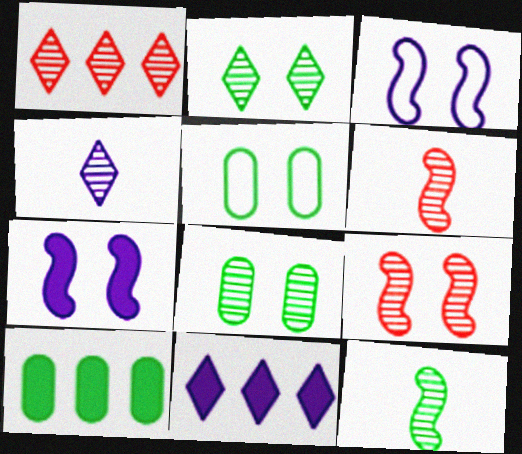[[1, 2, 4], 
[5, 6, 11]]